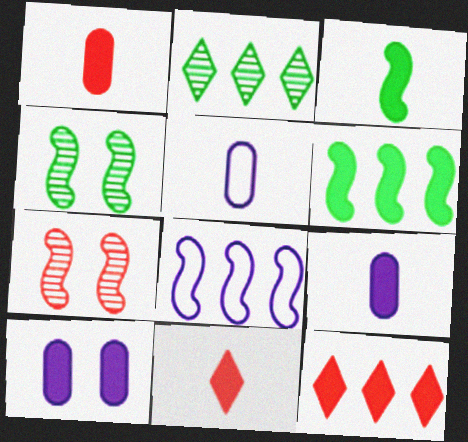[[3, 7, 8], 
[3, 9, 11], 
[3, 10, 12], 
[4, 5, 12], 
[6, 10, 11]]